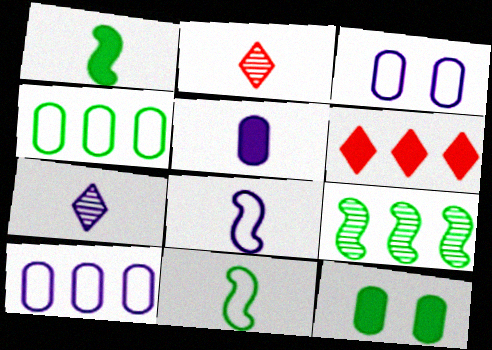[[2, 5, 11], 
[5, 7, 8], 
[6, 9, 10]]